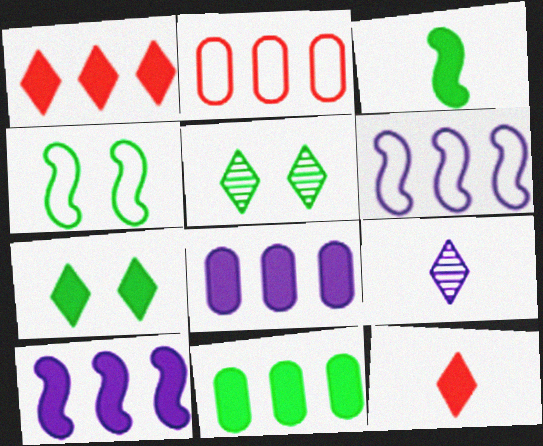[[1, 10, 11], 
[3, 7, 11]]